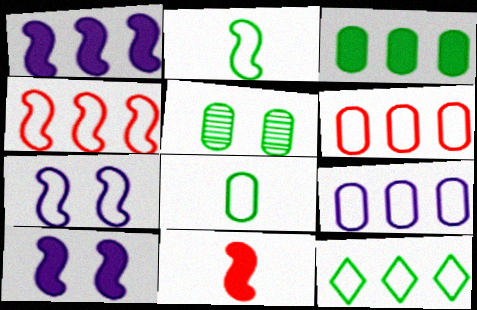[[2, 4, 7], 
[3, 5, 8], 
[4, 9, 12]]